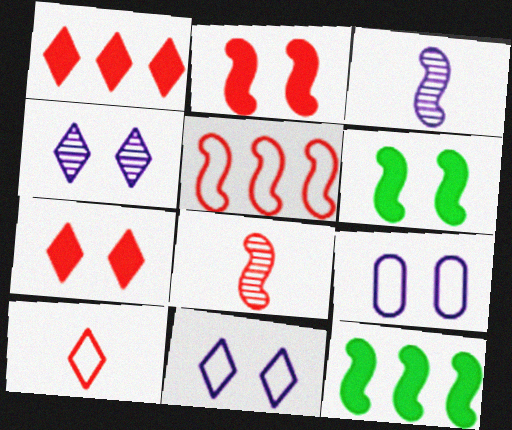[[2, 5, 8], 
[3, 5, 6]]